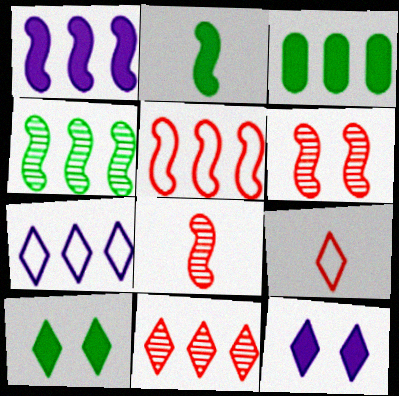[[1, 4, 5], 
[2, 3, 10]]